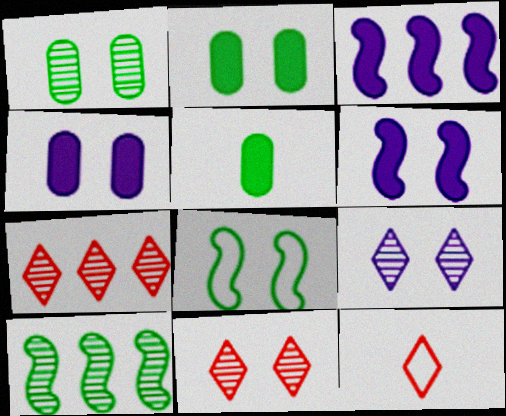[[1, 3, 12], 
[4, 8, 11], 
[4, 10, 12]]